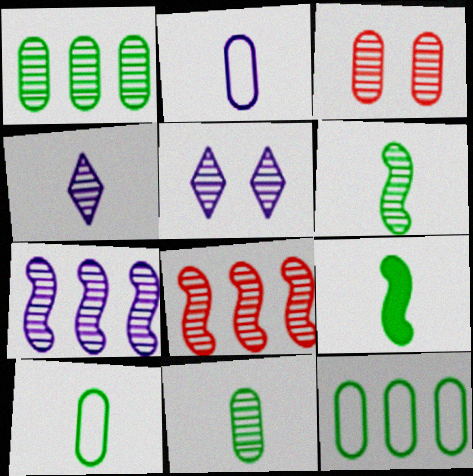[[5, 8, 11]]